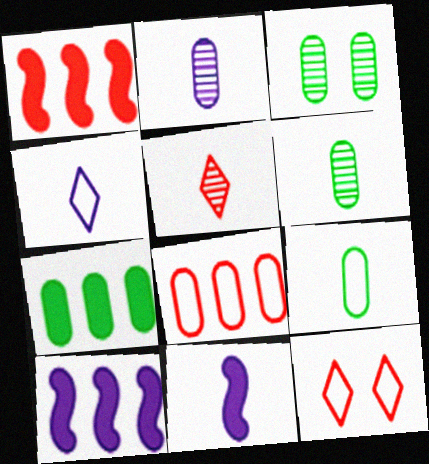[[1, 3, 4], 
[2, 4, 11], 
[3, 7, 9], 
[5, 9, 11], 
[6, 10, 12]]